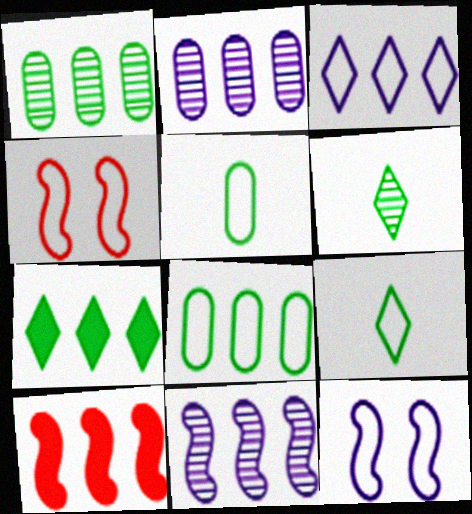[[1, 3, 10], 
[3, 4, 5]]